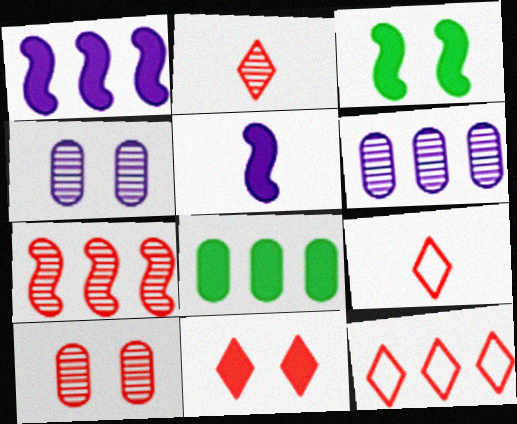[[2, 7, 10], 
[2, 11, 12], 
[3, 6, 9], 
[5, 8, 11]]